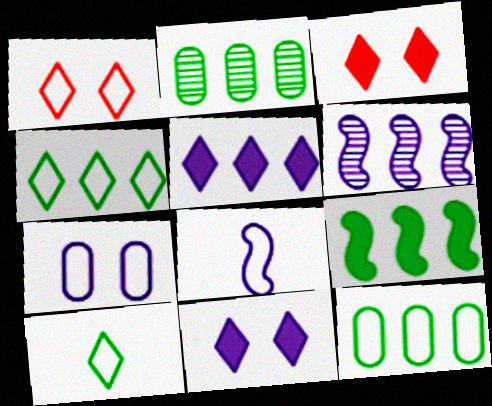[[1, 8, 12], 
[2, 3, 8], 
[2, 4, 9]]